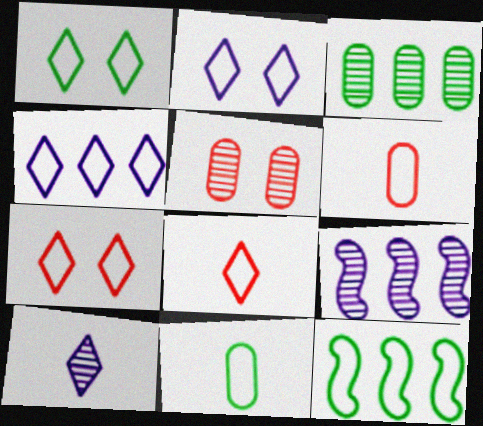[[1, 2, 7], 
[1, 4, 8], 
[1, 11, 12], 
[2, 6, 12]]